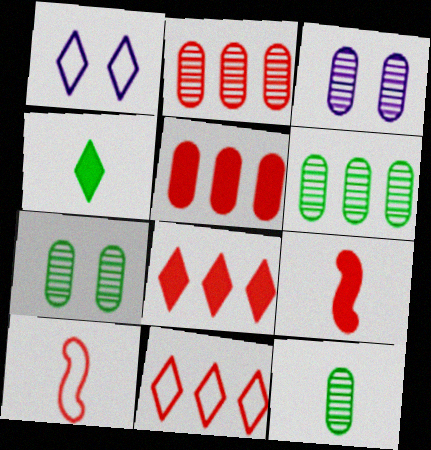[[1, 6, 9], 
[2, 3, 12], 
[6, 7, 12]]